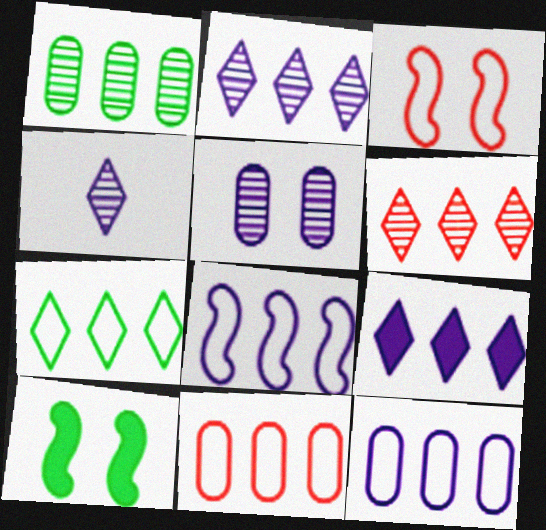[[4, 10, 11], 
[6, 7, 9], 
[7, 8, 11]]